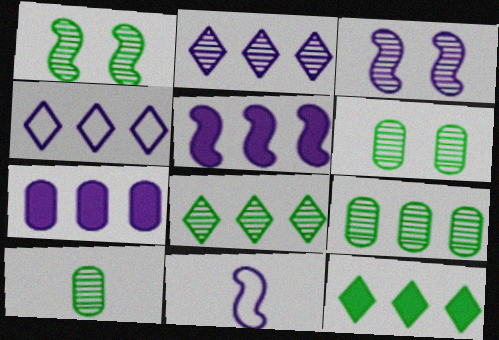[[1, 8, 10], 
[3, 5, 11], 
[6, 9, 10]]